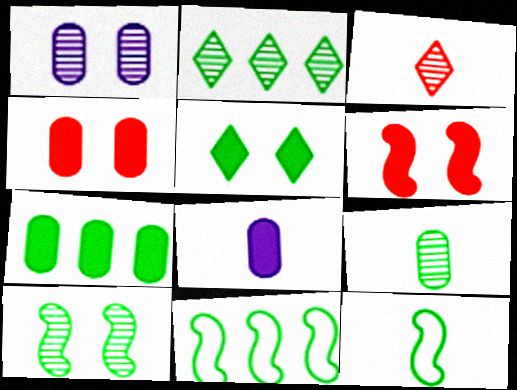[[2, 7, 11], 
[2, 9, 10], 
[3, 8, 12], 
[4, 7, 8], 
[5, 9, 11]]